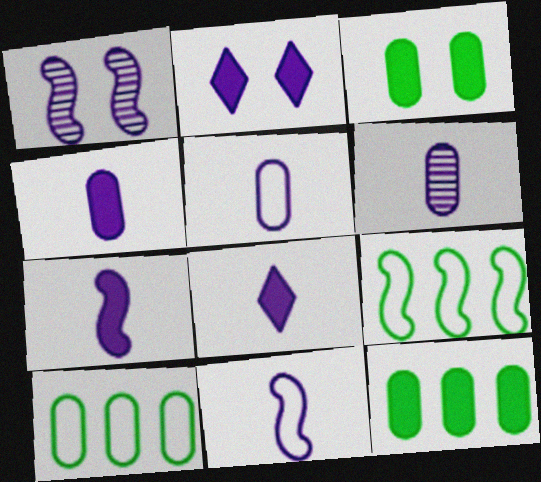[[4, 5, 6], 
[4, 7, 8], 
[6, 8, 11]]